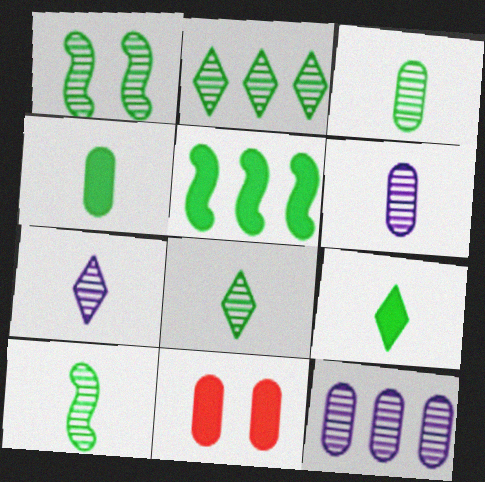[[1, 2, 3], 
[3, 8, 10]]